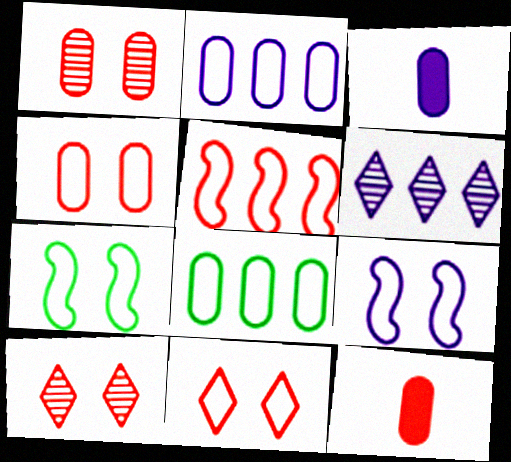[[1, 3, 8], 
[3, 6, 9], 
[5, 10, 12], 
[6, 7, 12]]